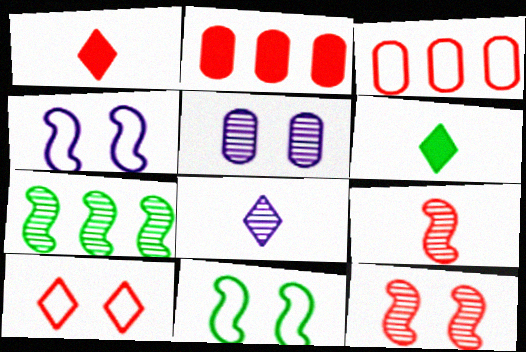[[1, 3, 12], 
[2, 8, 11], 
[2, 9, 10]]